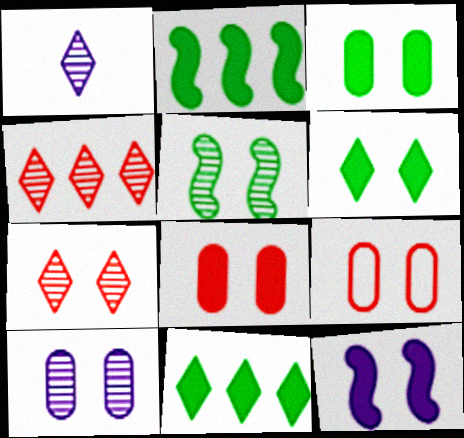[[1, 2, 9], 
[3, 9, 10], 
[5, 7, 10], 
[6, 8, 12]]